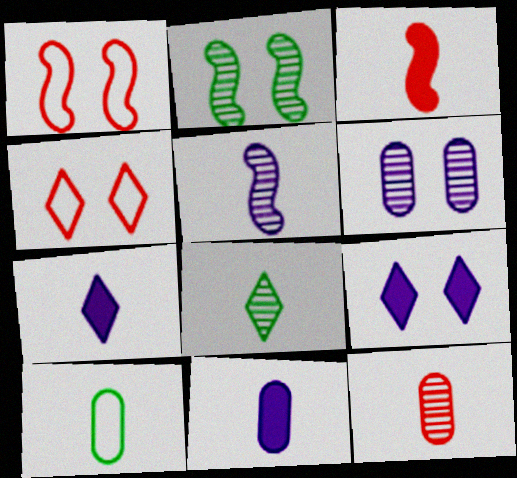[[5, 8, 12], 
[10, 11, 12]]